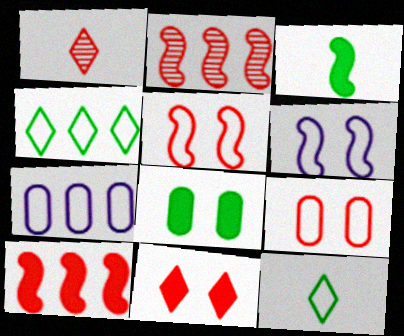[[1, 9, 10], 
[2, 3, 6], 
[5, 7, 12]]